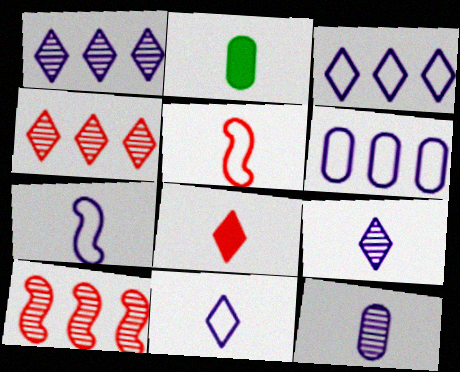[[2, 5, 9]]